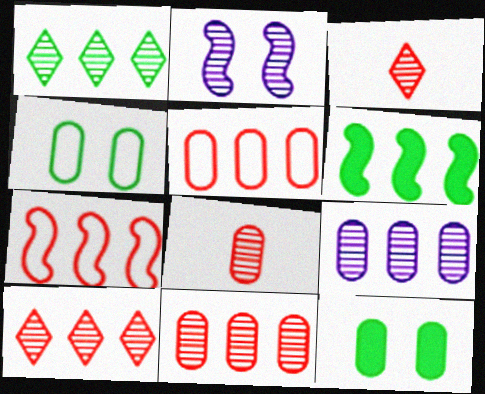[[1, 2, 8]]